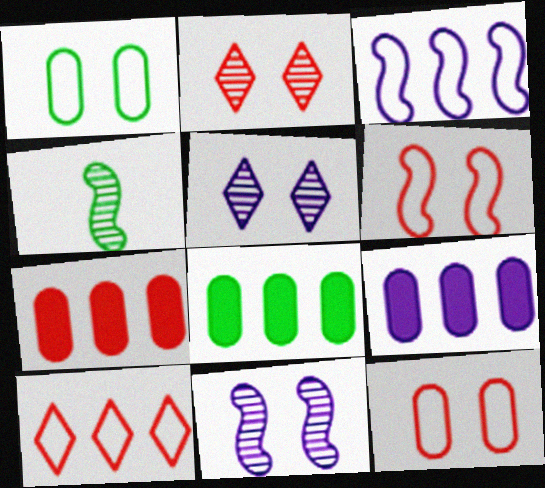[[7, 8, 9]]